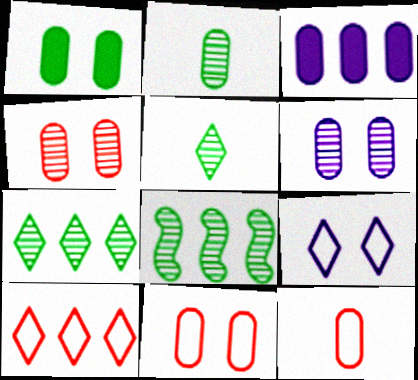[[1, 6, 11], 
[2, 3, 11], 
[3, 8, 10]]